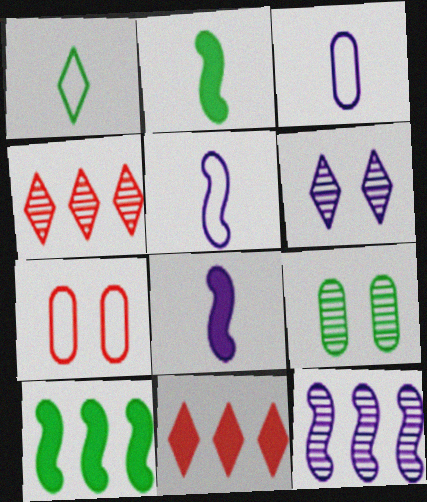[[1, 6, 11], 
[1, 9, 10], 
[5, 9, 11]]